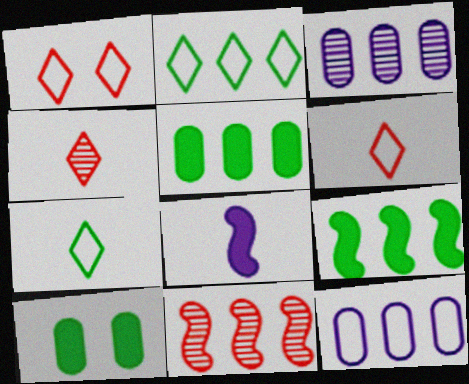[]